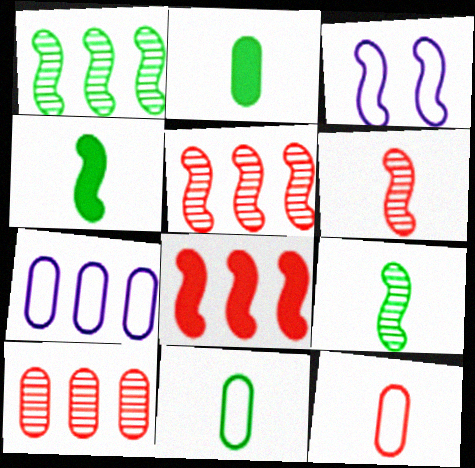[[3, 4, 5], 
[3, 8, 9]]